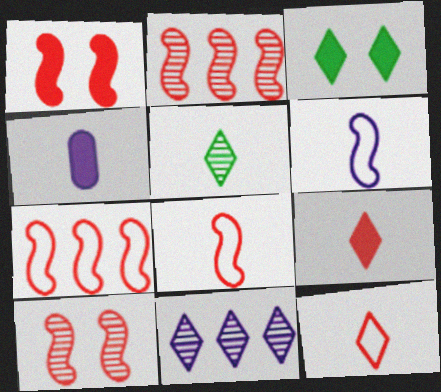[[1, 2, 8], 
[3, 11, 12], 
[4, 5, 8]]